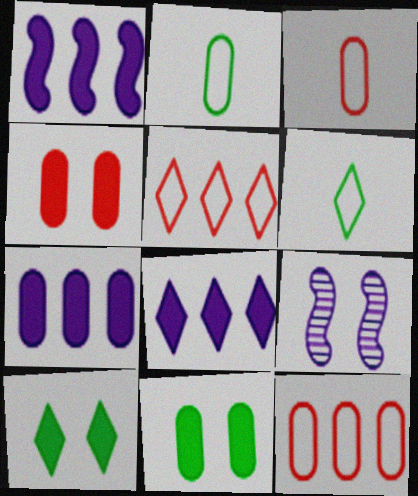[[1, 7, 8]]